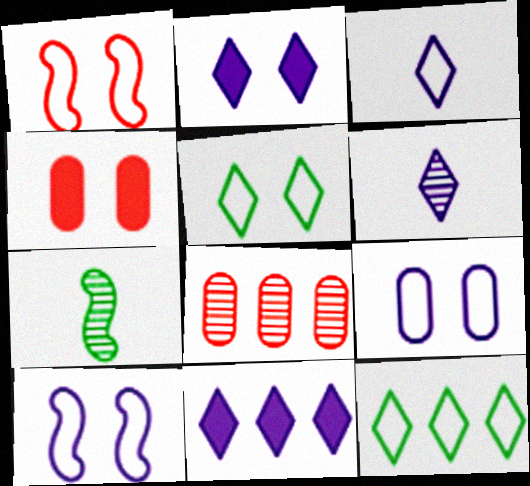[[1, 5, 9]]